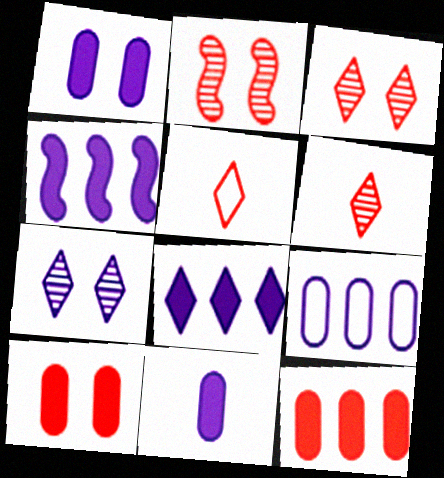[[2, 5, 12]]